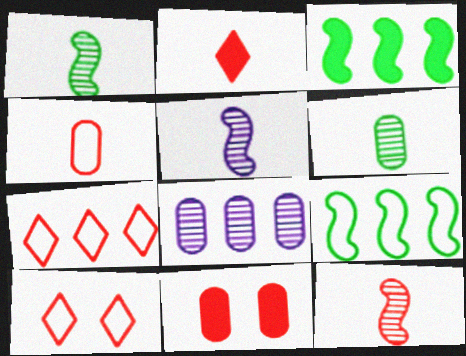[[1, 5, 12], 
[2, 4, 12], 
[3, 7, 8], 
[7, 11, 12]]